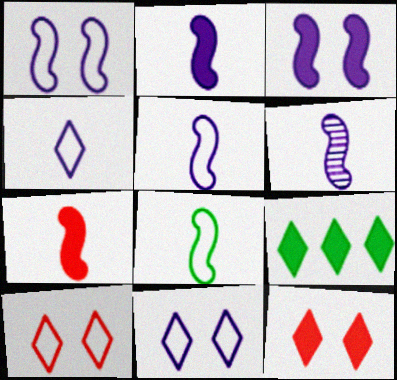[[2, 5, 6], 
[6, 7, 8]]